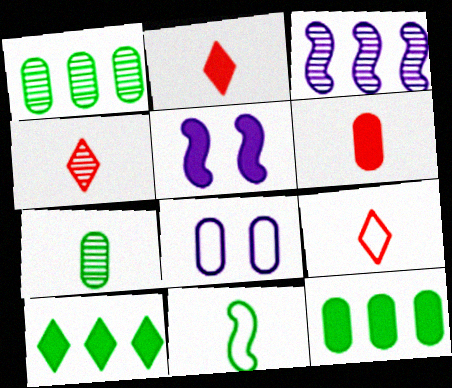[[1, 5, 9], 
[1, 6, 8], 
[2, 4, 9], 
[2, 5, 12], 
[5, 6, 10]]